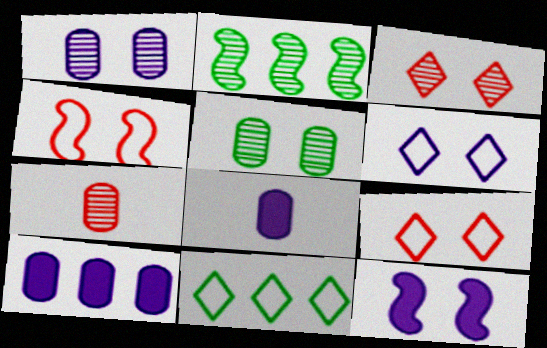[[1, 6, 12], 
[2, 8, 9], 
[5, 9, 12], 
[7, 11, 12]]